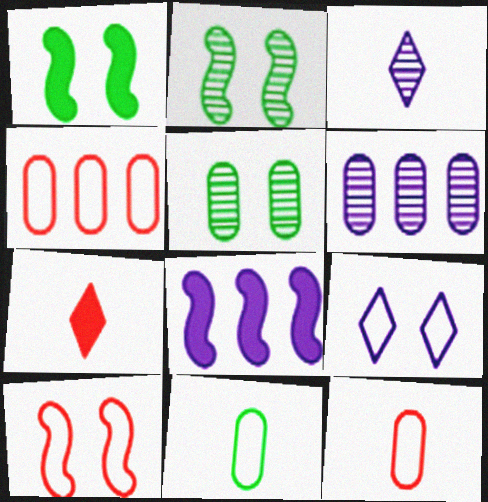[[1, 3, 4]]